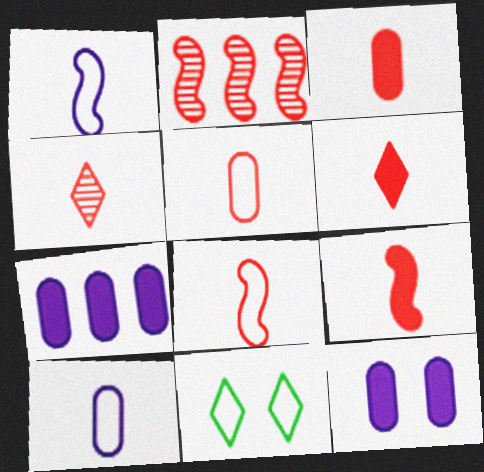[[3, 4, 8], 
[3, 6, 9], 
[4, 5, 9]]